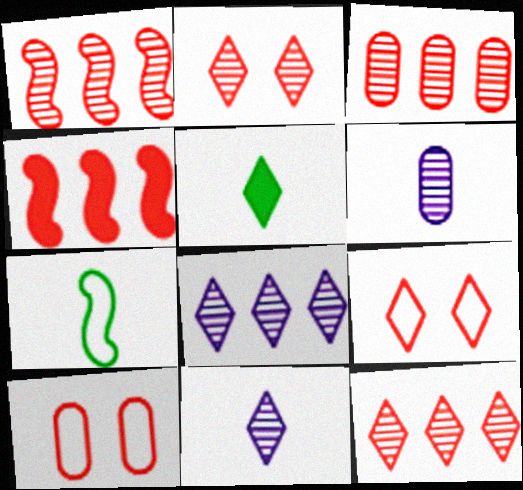[[1, 3, 12], 
[5, 8, 9]]